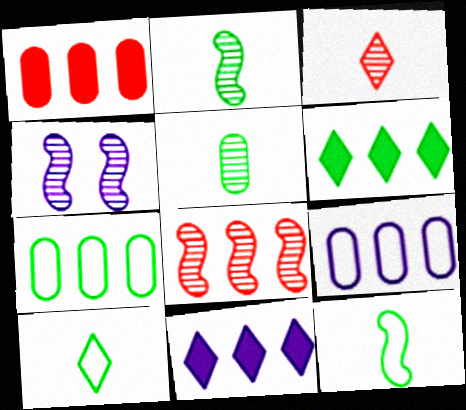[[1, 4, 10], 
[2, 4, 8], 
[6, 8, 9], 
[7, 8, 11]]